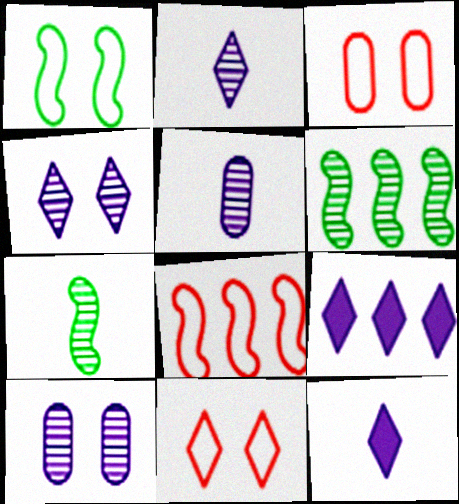[[3, 6, 12], 
[3, 7, 9]]